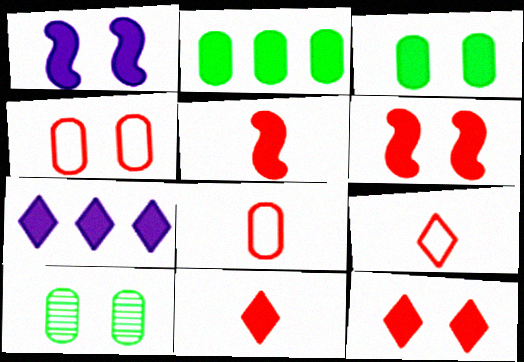[[1, 2, 11], 
[1, 3, 12], 
[3, 5, 7]]